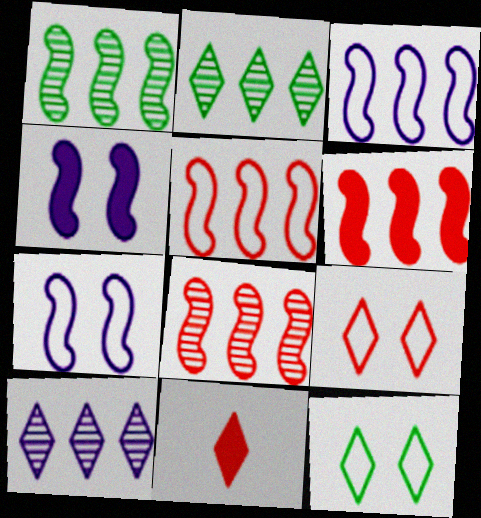[[1, 3, 6], 
[5, 6, 8], 
[10, 11, 12]]